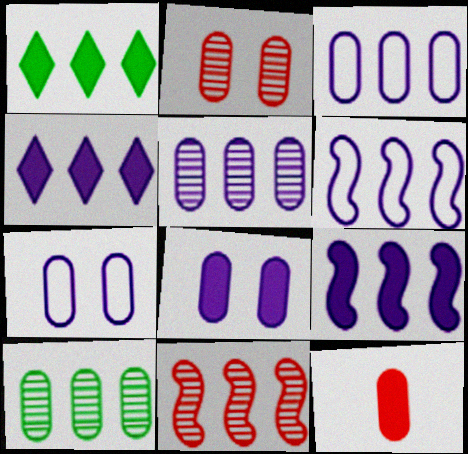[[1, 3, 11], 
[4, 5, 6], 
[7, 10, 12]]